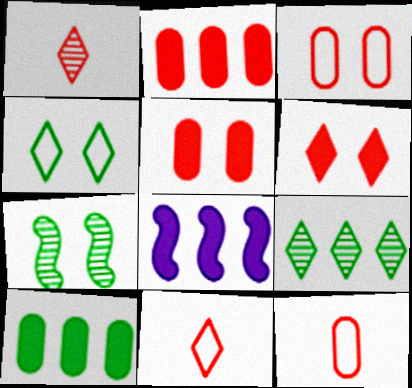[]